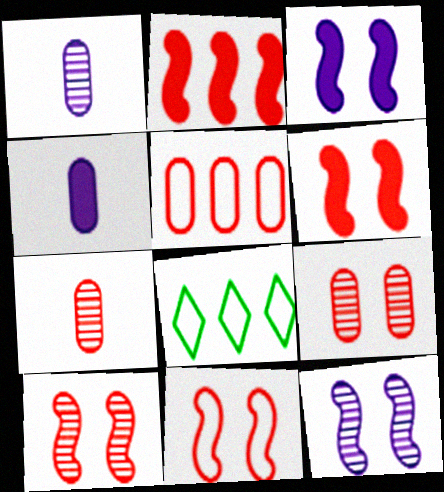[[1, 6, 8], 
[3, 7, 8], 
[4, 8, 10], 
[6, 10, 11]]